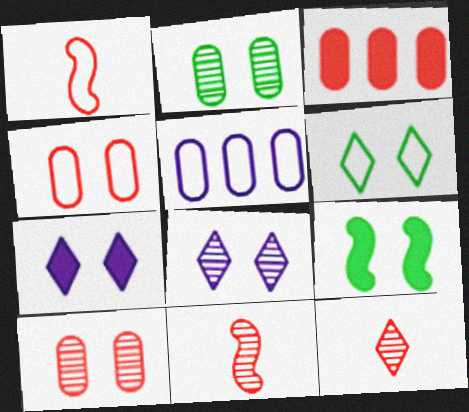[[1, 5, 6], 
[2, 6, 9], 
[4, 8, 9], 
[5, 9, 12]]